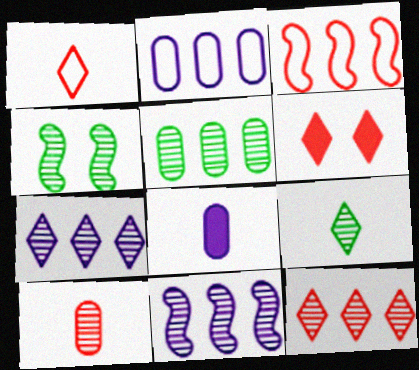[[1, 6, 12], 
[3, 6, 10], 
[4, 5, 9], 
[4, 7, 10], 
[5, 11, 12]]